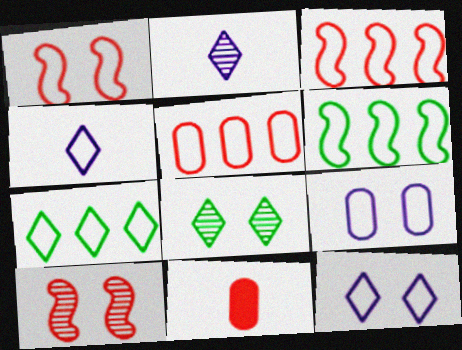[]